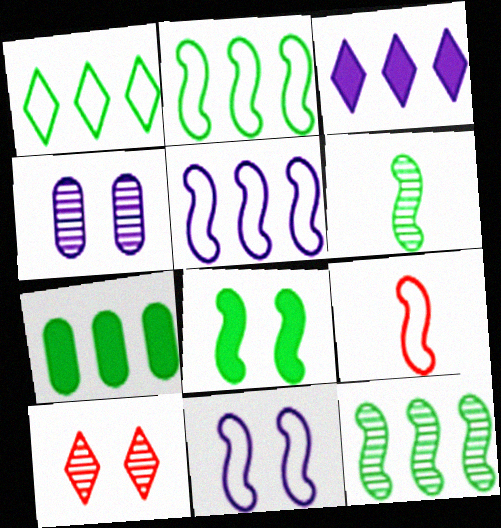[[1, 7, 12], 
[2, 6, 8], 
[2, 9, 11]]